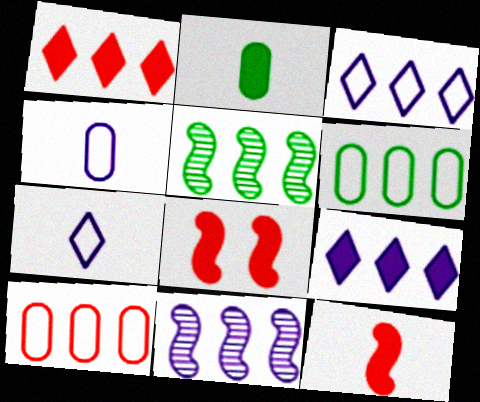[[1, 6, 11], 
[2, 8, 9], 
[5, 9, 10]]